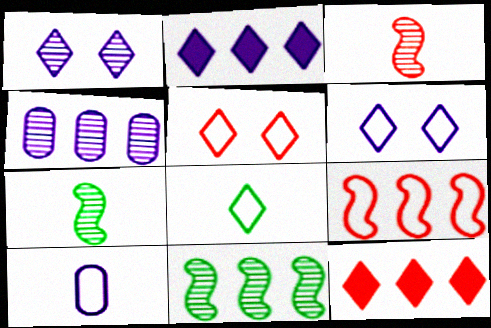[[1, 8, 12]]